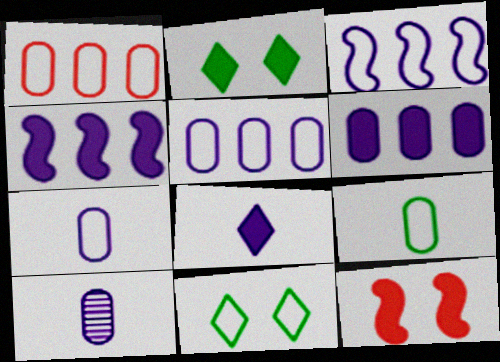[]